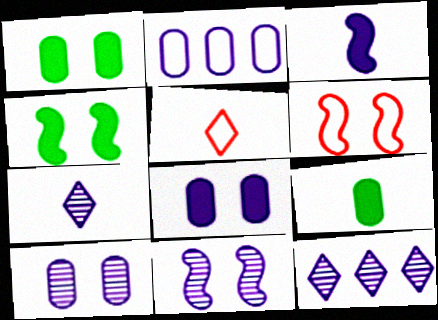[[4, 6, 11], 
[6, 9, 12]]